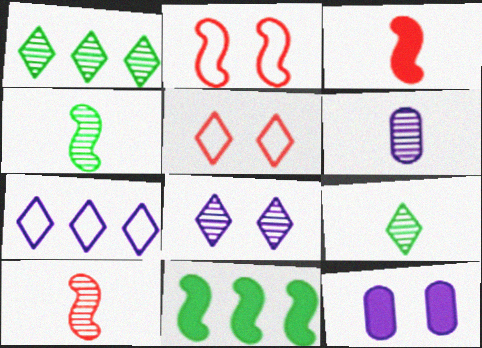[[5, 6, 11], 
[6, 9, 10]]